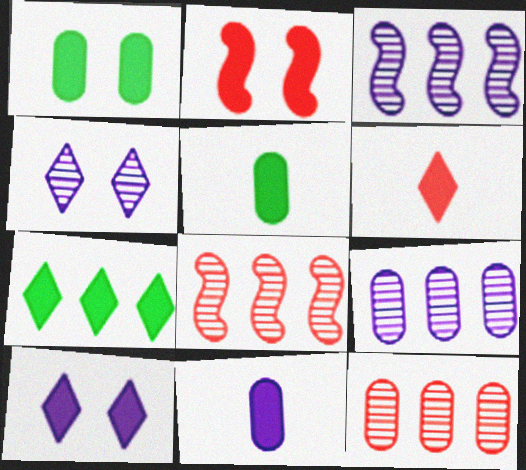[[1, 2, 10], 
[2, 7, 11], 
[6, 7, 10]]